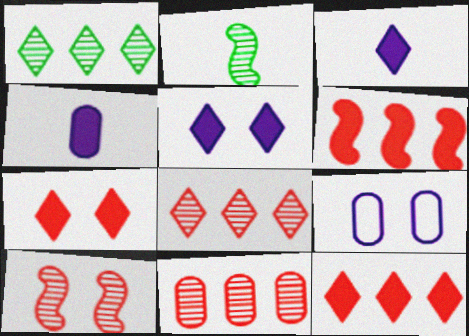[[2, 9, 12]]